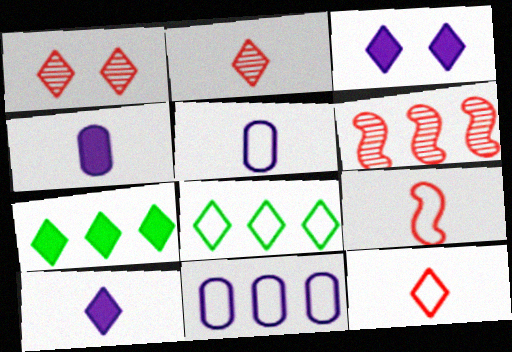[[1, 8, 10], 
[2, 3, 8], 
[6, 7, 11]]